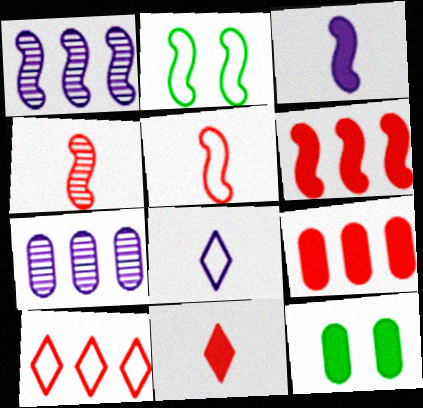[[2, 7, 11]]